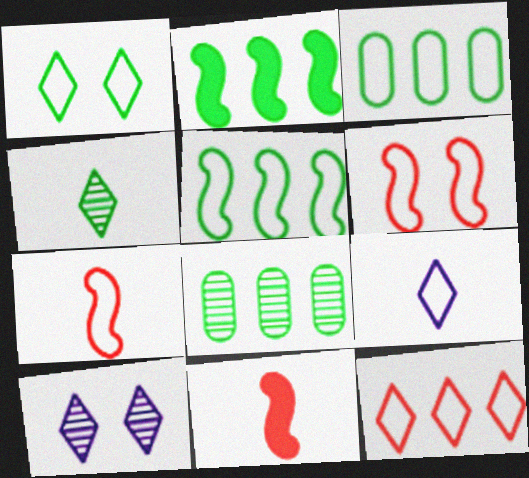[[1, 9, 12], 
[3, 6, 9], 
[3, 10, 11]]